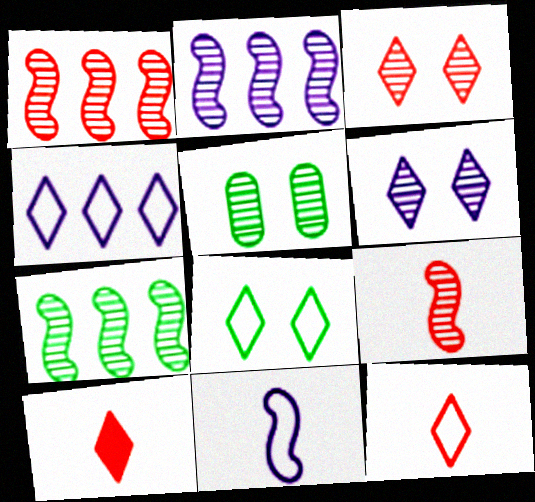[[1, 2, 7], 
[4, 8, 12]]